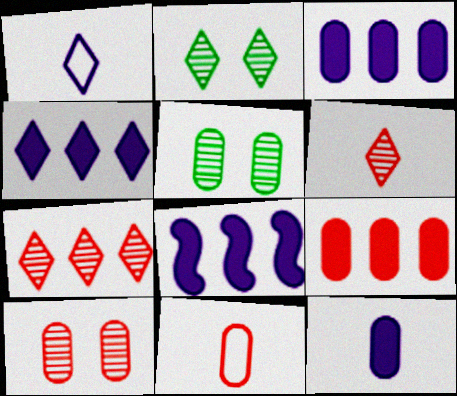[[2, 8, 11], 
[3, 4, 8], 
[3, 5, 11], 
[9, 10, 11]]